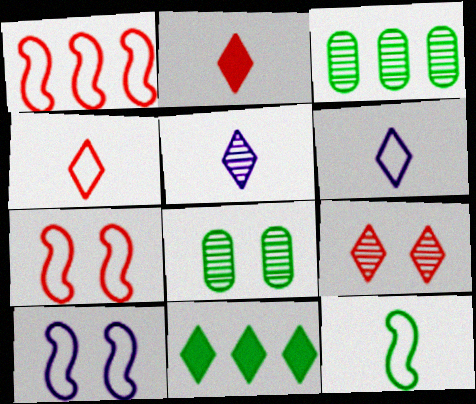[[1, 10, 12], 
[2, 3, 10], 
[6, 9, 11], 
[8, 11, 12]]